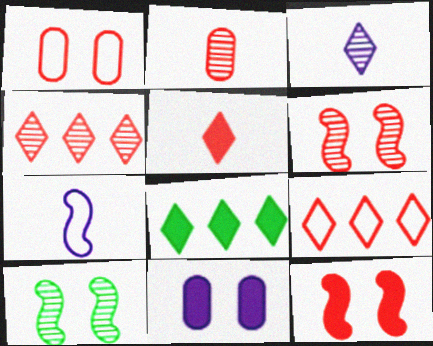[[2, 4, 6], 
[2, 9, 12]]